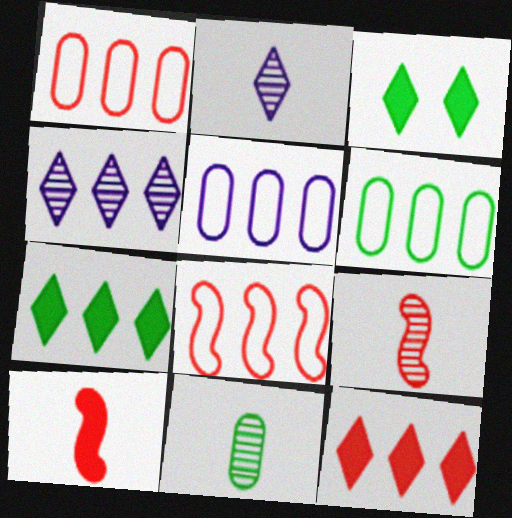[[1, 5, 6], 
[2, 9, 11], 
[3, 5, 9]]